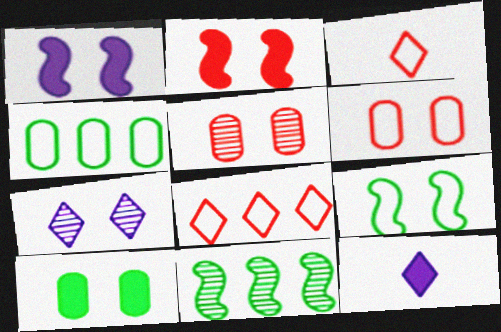[[6, 11, 12]]